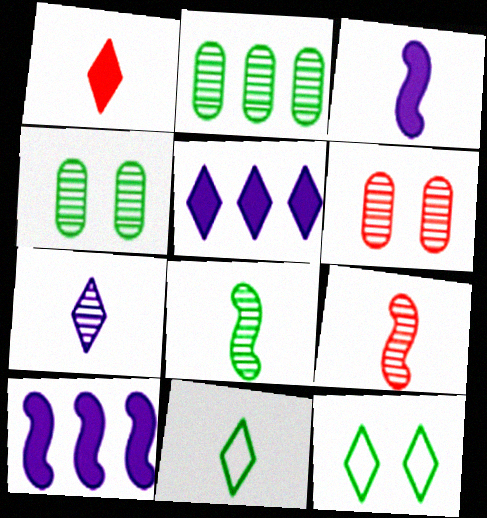[[1, 7, 11], 
[6, 10, 11]]